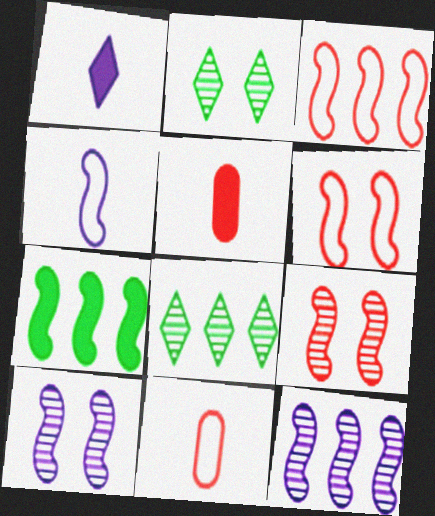[[3, 7, 12], 
[4, 7, 9]]